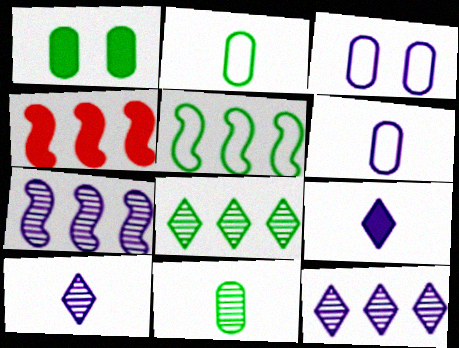[[1, 4, 9], 
[3, 7, 9], 
[4, 5, 7]]